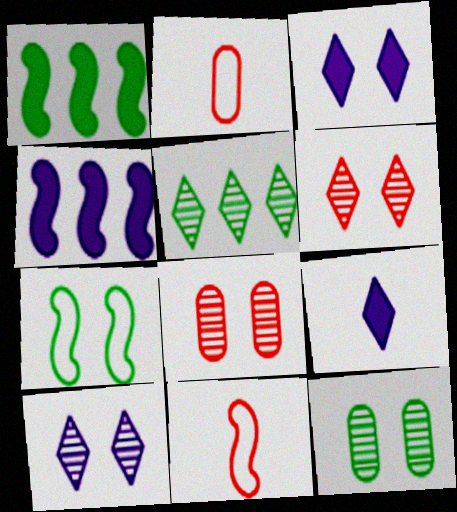[[1, 2, 10], 
[3, 7, 8]]